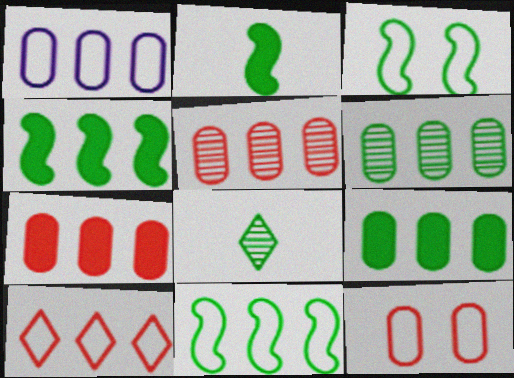[[1, 5, 9], 
[1, 6, 7], 
[1, 10, 11], 
[3, 8, 9]]